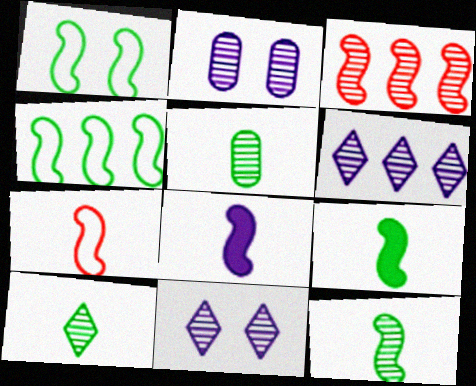[[1, 3, 8], 
[2, 3, 10], 
[3, 5, 11], 
[5, 10, 12], 
[7, 8, 12]]